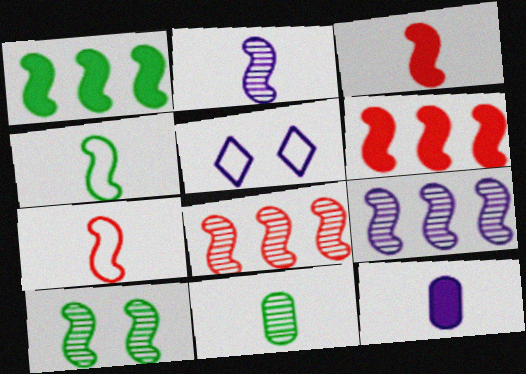[[1, 4, 10], 
[2, 3, 4], 
[2, 8, 10], 
[5, 6, 11], 
[5, 9, 12]]